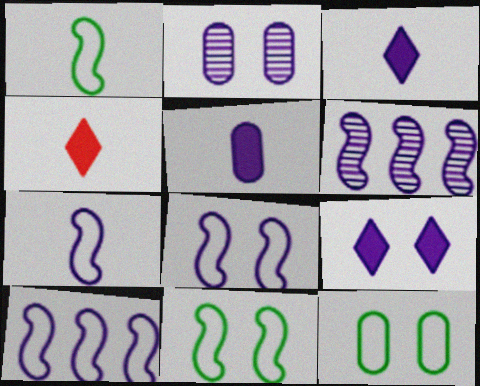[[2, 3, 10], 
[2, 8, 9], 
[4, 6, 12], 
[7, 8, 10]]